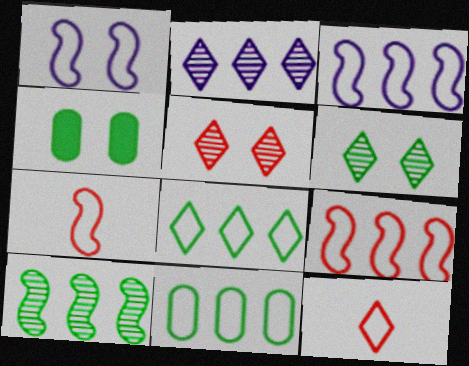[[1, 4, 5], 
[1, 11, 12], 
[2, 4, 7]]